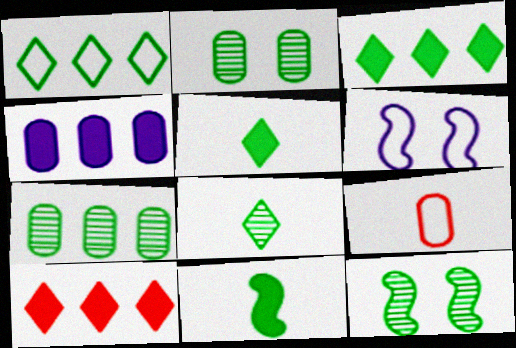[[1, 2, 11], 
[1, 6, 9], 
[2, 4, 9], 
[7, 8, 12]]